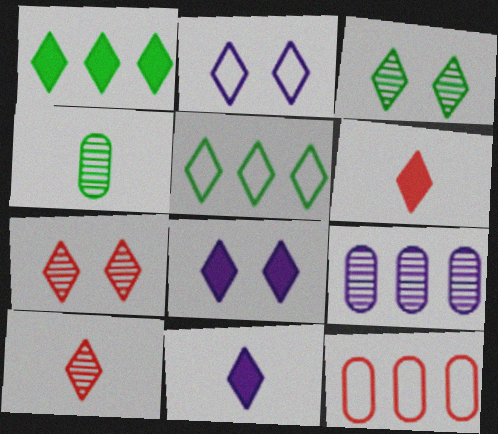[[1, 2, 10], 
[1, 6, 8], 
[5, 7, 11], 
[5, 8, 10]]